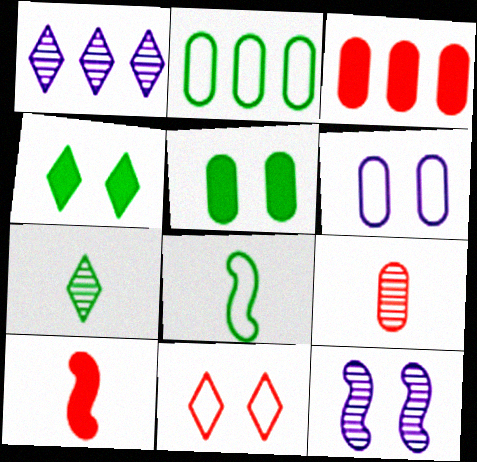[[5, 11, 12]]